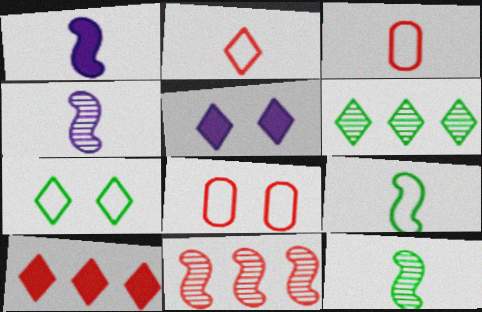[[1, 6, 8], 
[2, 5, 6]]